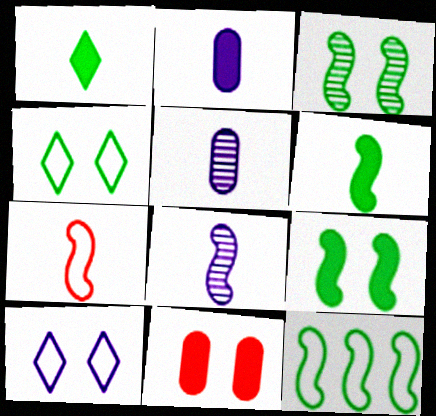[[1, 5, 7], 
[3, 6, 12], 
[3, 10, 11], 
[6, 7, 8]]